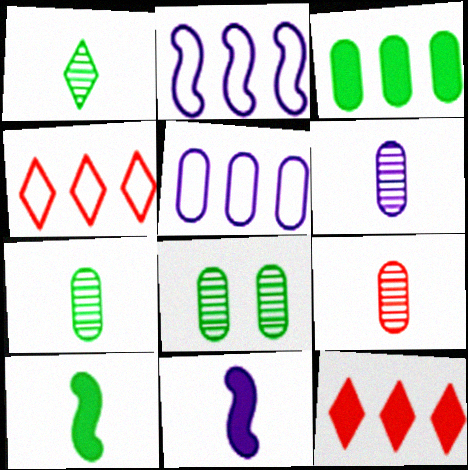[[4, 8, 11], 
[6, 7, 9]]